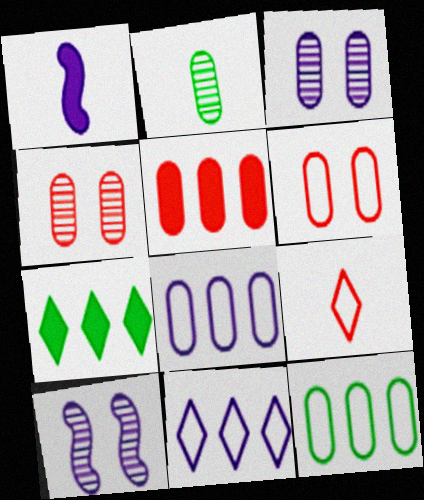[[1, 2, 9], 
[1, 3, 11]]